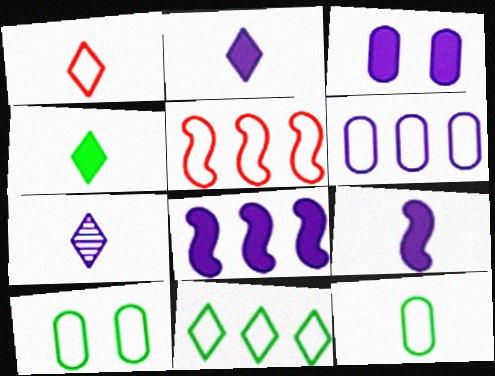[[1, 4, 7], 
[2, 3, 8], 
[5, 6, 11]]